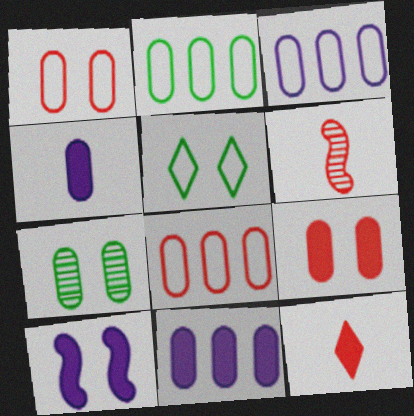[[2, 3, 8], 
[4, 7, 8], 
[5, 6, 11]]